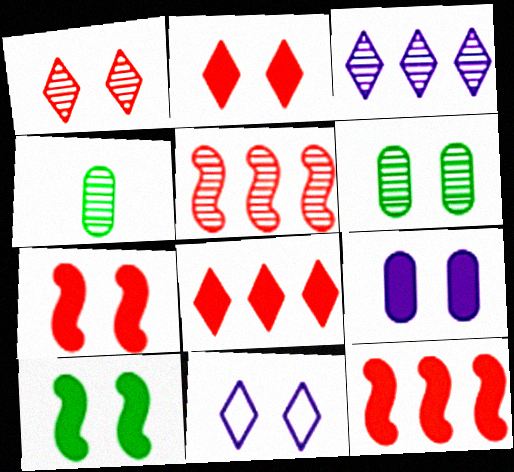[[2, 9, 10], 
[4, 11, 12], 
[6, 7, 11]]